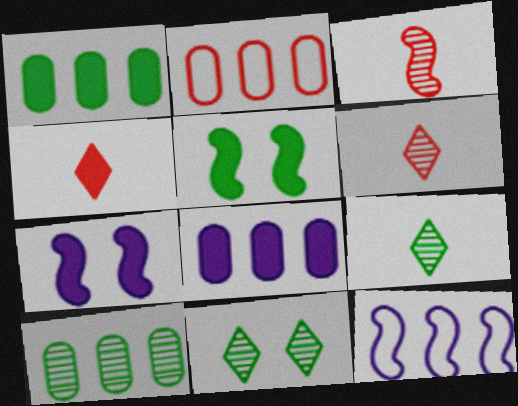[[1, 4, 7], 
[2, 7, 9], 
[2, 8, 10], 
[3, 5, 12], 
[4, 5, 8]]